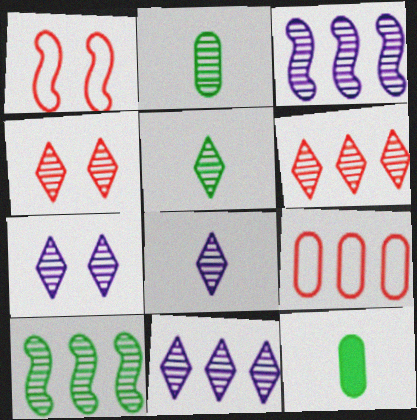[[1, 11, 12], 
[2, 3, 4], 
[4, 5, 11], 
[5, 6, 7], 
[7, 8, 11]]